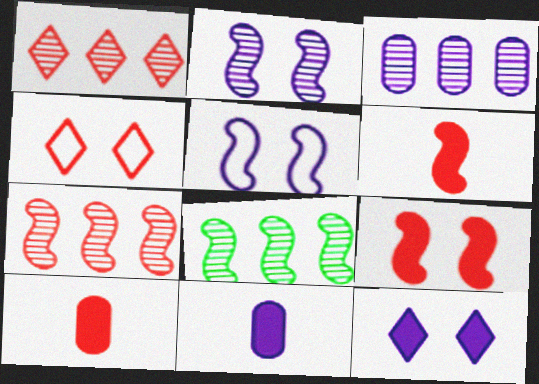[[1, 3, 8], 
[4, 7, 10], 
[4, 8, 11], 
[5, 6, 8]]